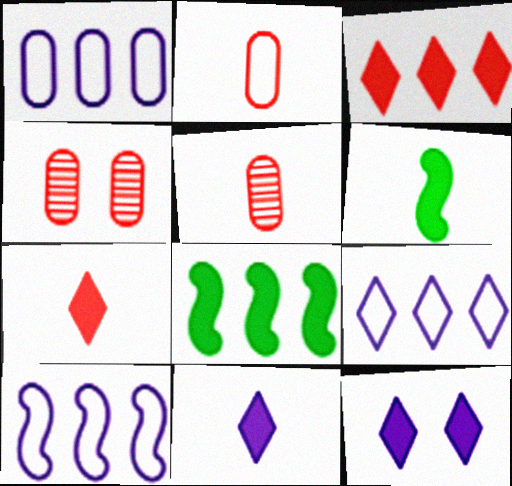[[1, 9, 10], 
[4, 6, 9]]